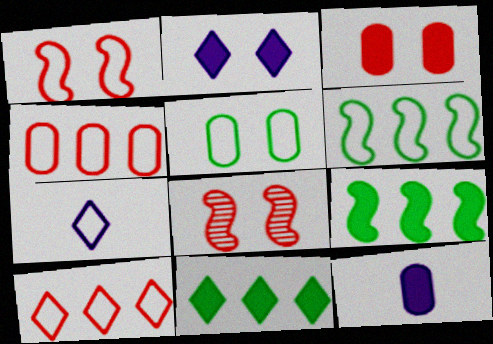[[2, 5, 8]]